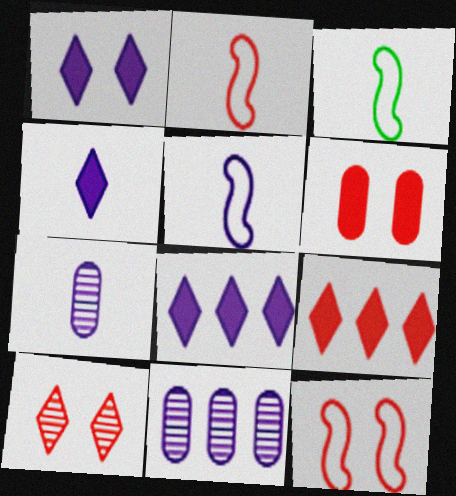[[1, 4, 8], 
[1, 5, 11], 
[2, 3, 5], 
[4, 5, 7], 
[6, 10, 12]]